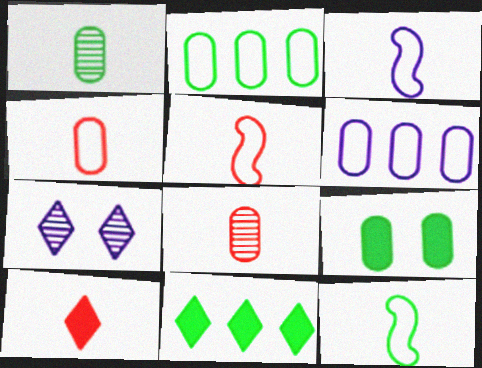[[1, 2, 9], 
[1, 3, 10], 
[3, 5, 12], 
[5, 8, 10], 
[6, 8, 9]]